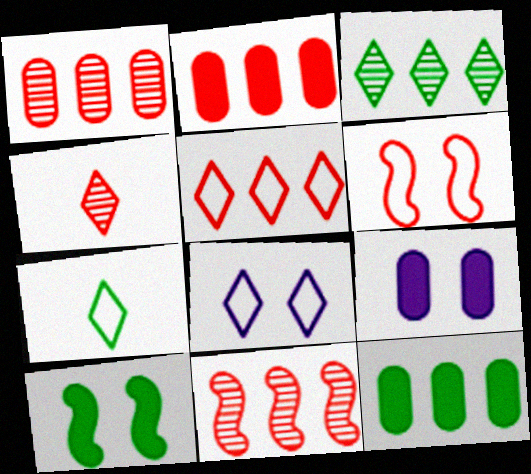[[2, 4, 6], 
[2, 5, 11], 
[5, 7, 8], 
[7, 9, 11]]